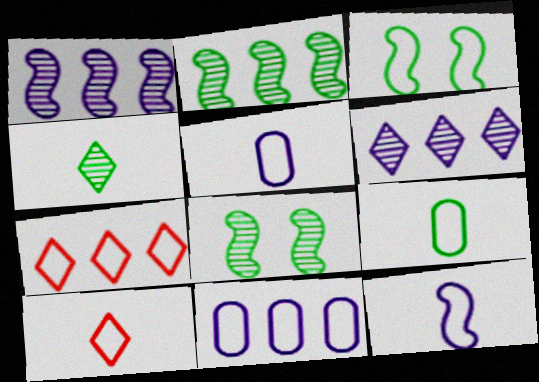[[3, 5, 7], 
[3, 10, 11], 
[9, 10, 12]]